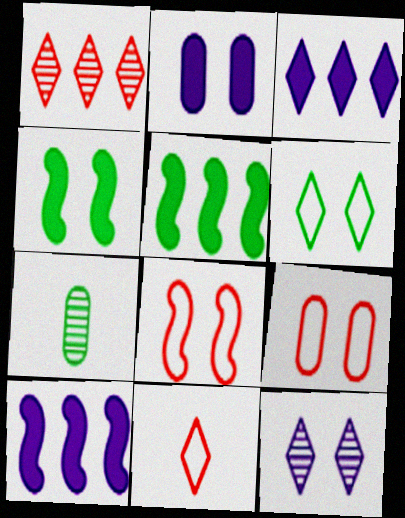[[3, 7, 8], 
[4, 9, 12], 
[5, 6, 7]]